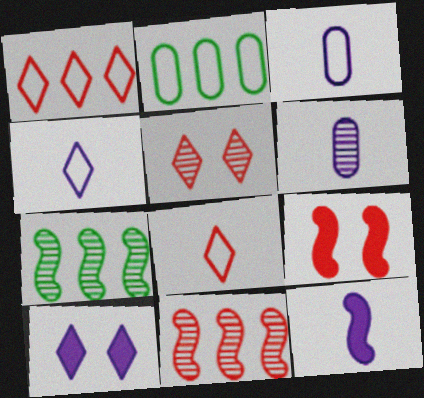[[2, 5, 12], 
[4, 6, 12], 
[5, 6, 7]]